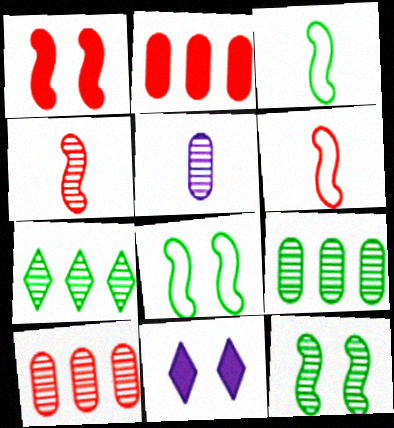[[3, 10, 11], 
[6, 9, 11]]